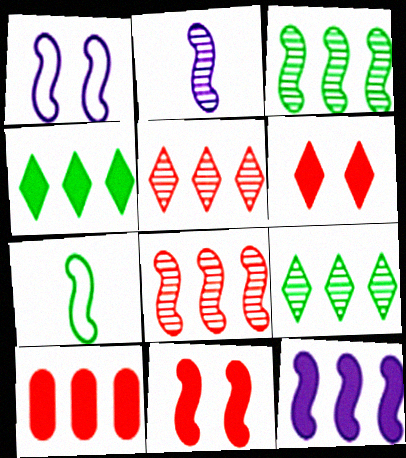[[1, 2, 12], 
[4, 10, 12]]